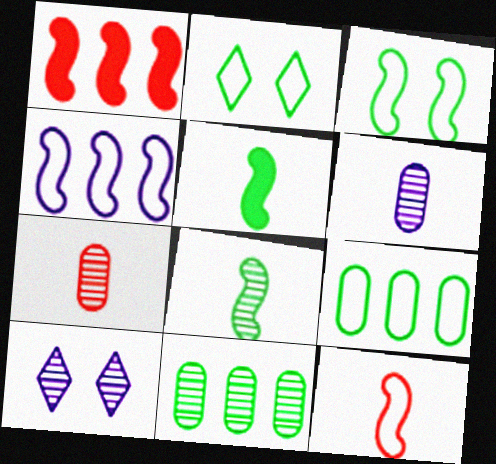[[1, 2, 6], 
[2, 5, 11], 
[3, 4, 12]]